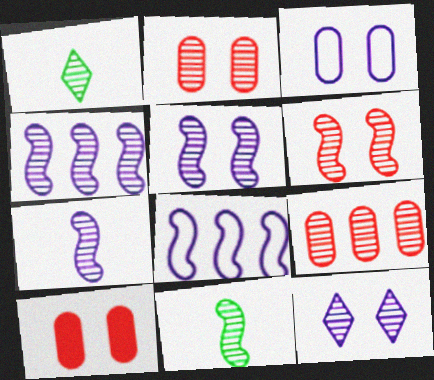[[1, 2, 4], 
[1, 5, 9], 
[1, 8, 10], 
[4, 5, 7], 
[4, 6, 11], 
[9, 11, 12]]